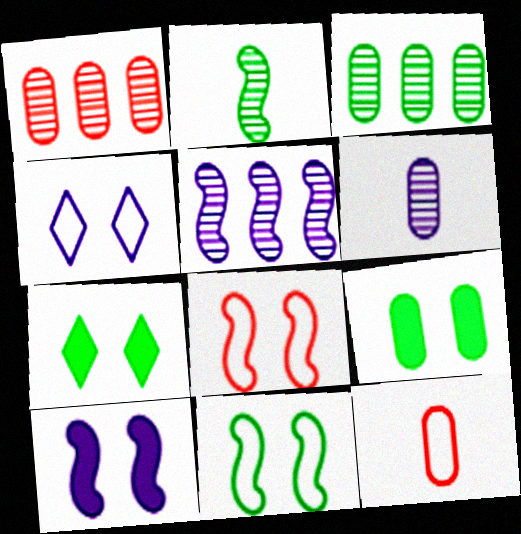[[5, 7, 12]]